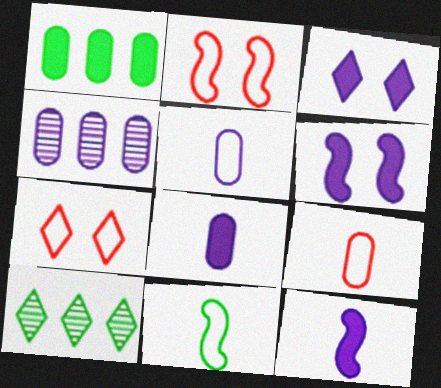[[2, 8, 10], 
[6, 9, 10]]